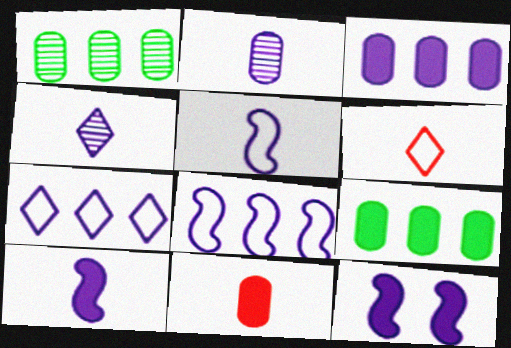[[1, 6, 12], 
[2, 7, 12]]